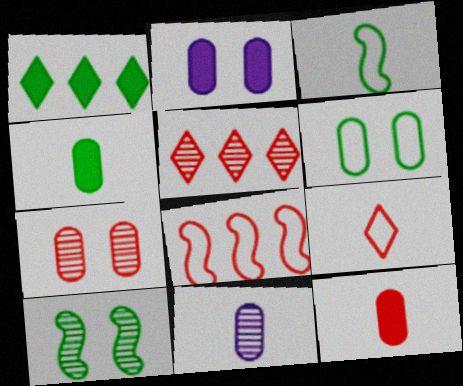[[2, 3, 5], 
[2, 6, 7], 
[5, 10, 11]]